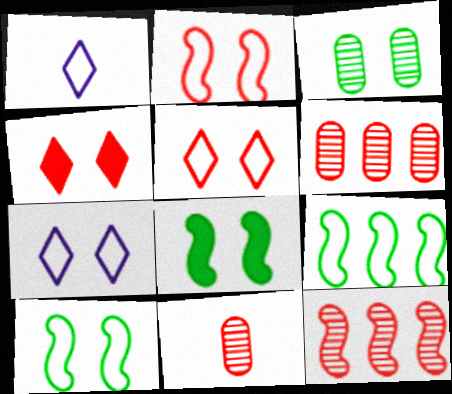[[1, 6, 8]]